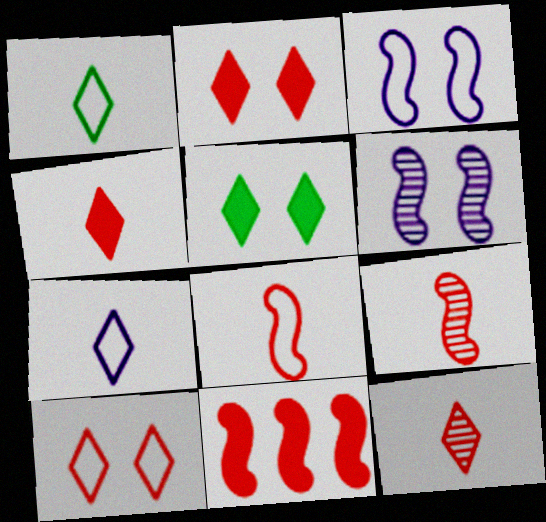[]